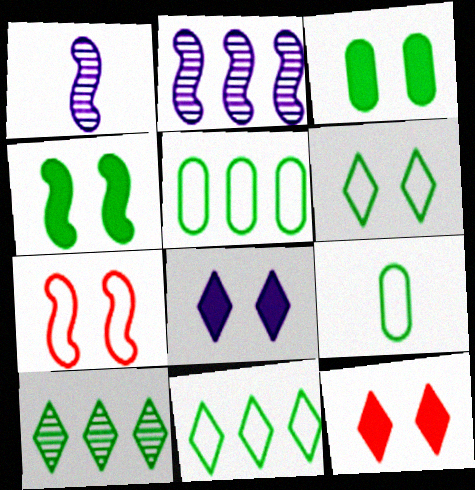[[1, 5, 12], 
[2, 9, 12], 
[4, 9, 10]]